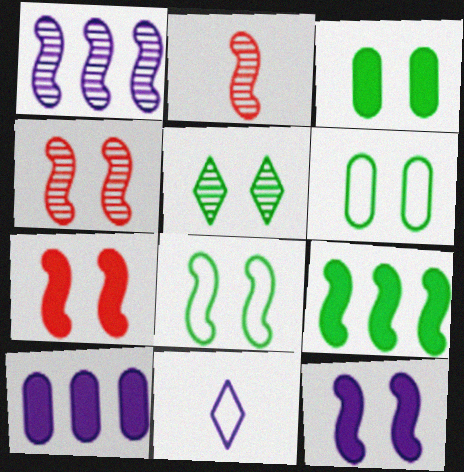[[3, 5, 8], 
[4, 8, 12]]